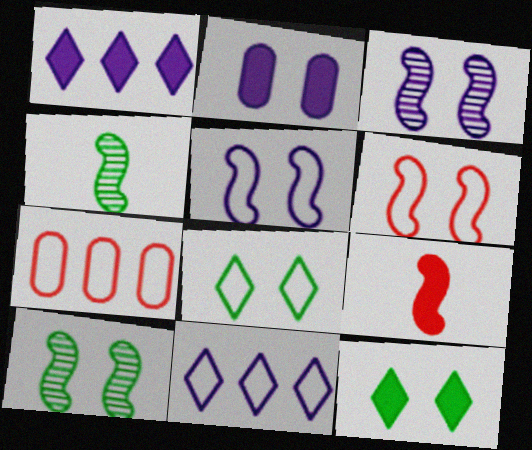[]